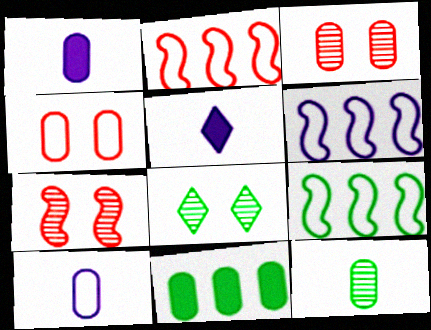[[1, 2, 8], 
[2, 6, 9], 
[3, 5, 9], 
[3, 10, 11]]